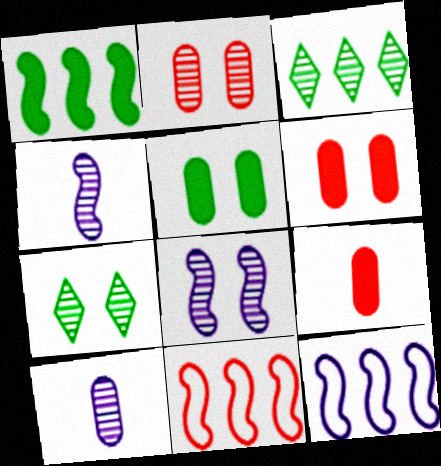[[2, 3, 4], 
[2, 7, 8], 
[7, 9, 12]]